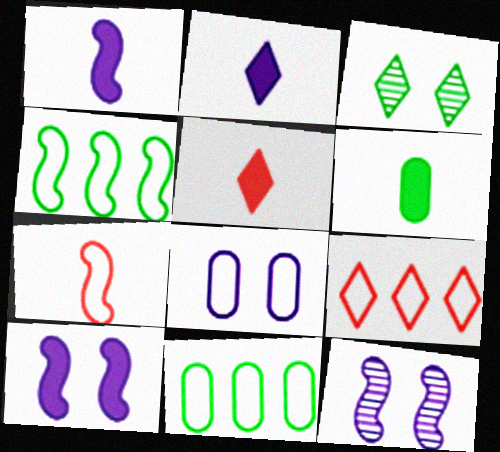[[1, 5, 6], 
[2, 3, 9], 
[3, 4, 6], 
[5, 11, 12], 
[6, 9, 12]]